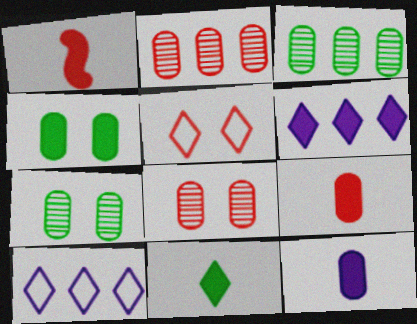[[1, 2, 5], 
[1, 4, 6], 
[1, 7, 10], 
[1, 11, 12]]